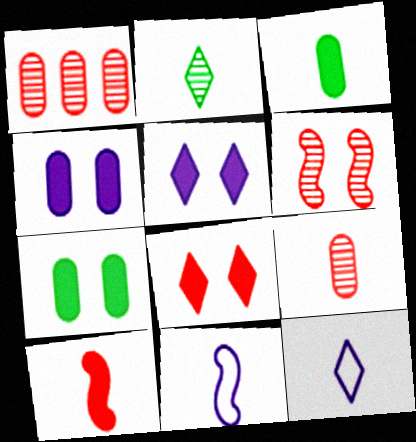[]